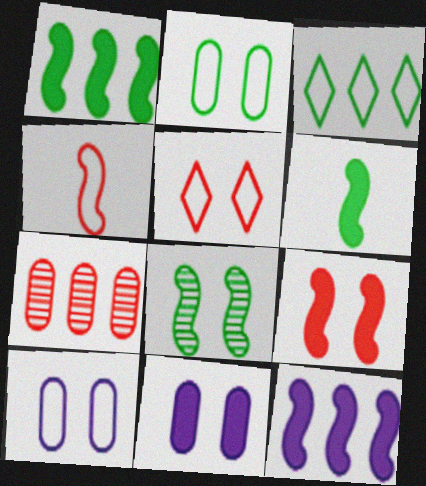[[3, 4, 10], 
[3, 7, 12], 
[4, 8, 12], 
[5, 8, 11], 
[6, 9, 12]]